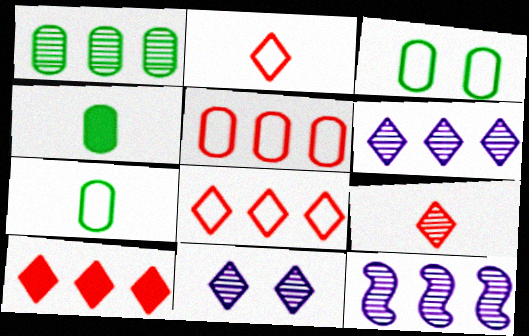[[1, 3, 4]]